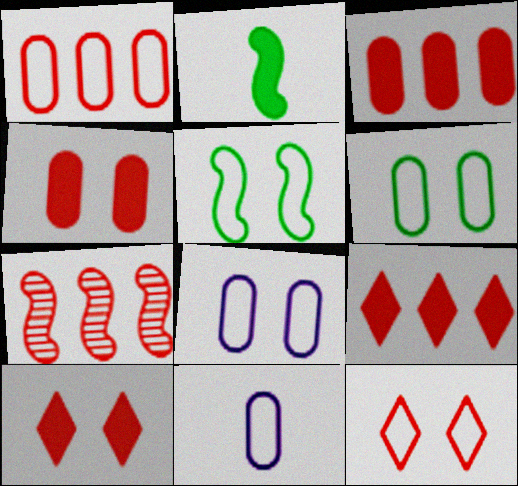[[1, 6, 11], 
[1, 7, 9], 
[5, 8, 12]]